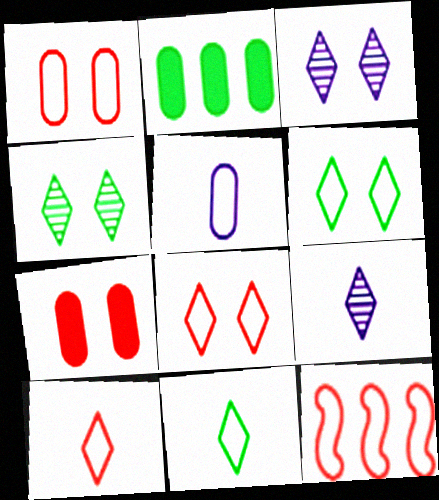[[1, 10, 12], 
[5, 6, 12]]